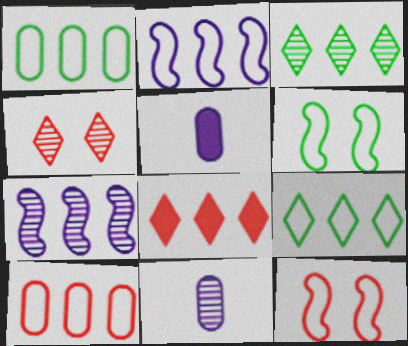[[1, 7, 8], 
[2, 9, 10], 
[3, 5, 12], 
[6, 8, 11]]